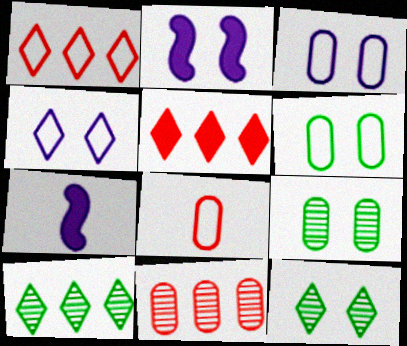[[1, 7, 9], 
[2, 8, 10]]